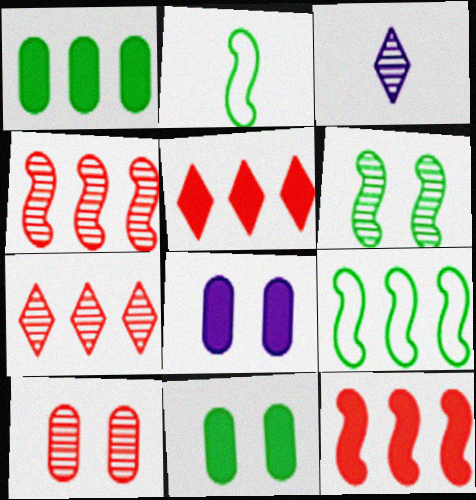[[2, 7, 8]]